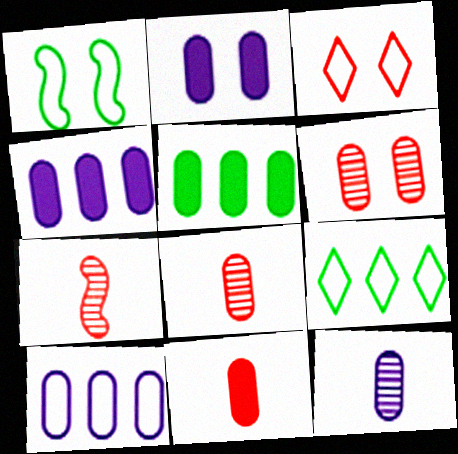[[2, 5, 11], 
[2, 7, 9], 
[2, 10, 12]]